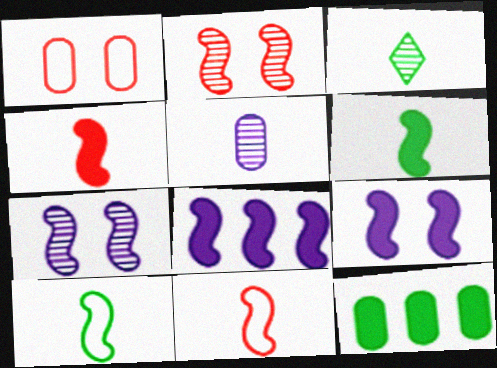[[1, 3, 8], 
[1, 5, 12], 
[2, 8, 10]]